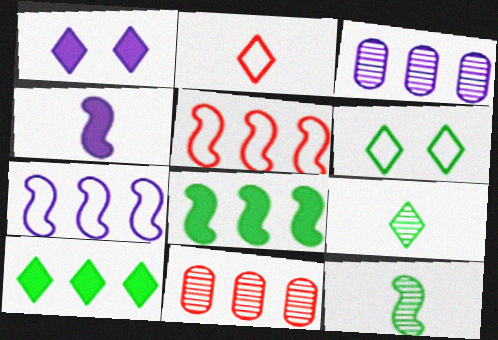[[3, 5, 10], 
[4, 6, 11], 
[6, 9, 10], 
[7, 10, 11]]